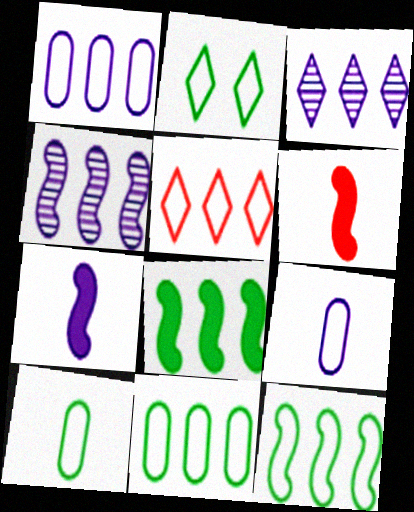[[1, 5, 12], 
[2, 10, 12]]